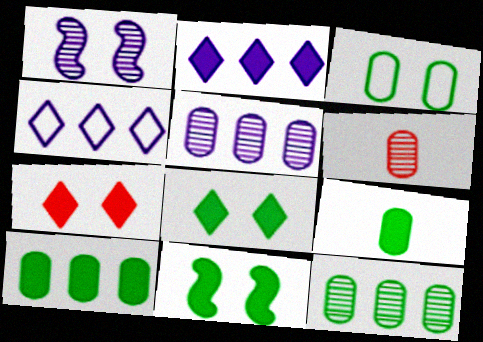[[1, 3, 7], 
[3, 9, 12], 
[4, 6, 11]]